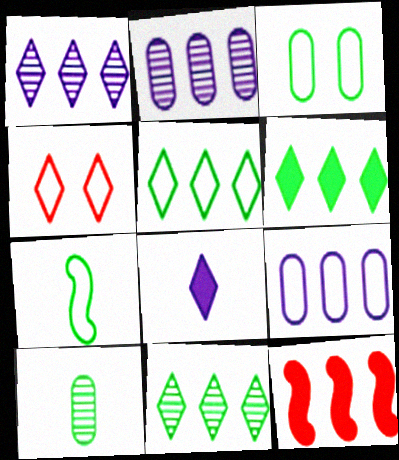[[2, 5, 12], 
[3, 5, 7], 
[4, 7, 9], 
[4, 8, 11], 
[5, 6, 11], 
[9, 11, 12]]